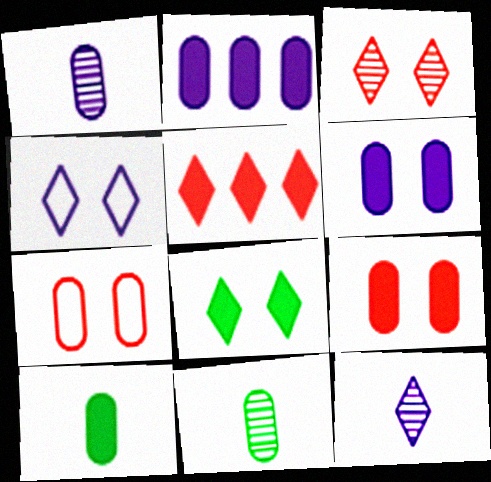[[2, 7, 11], 
[2, 9, 10], 
[3, 4, 8]]